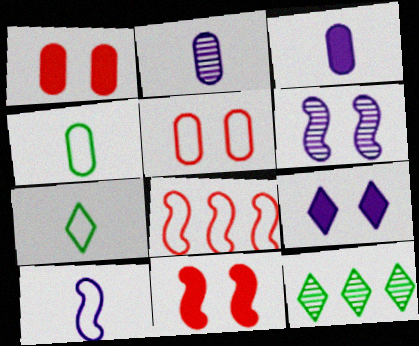[[1, 10, 12]]